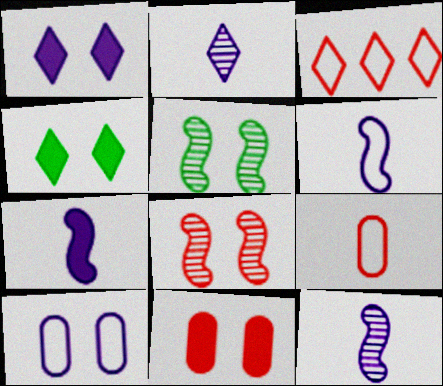[[2, 3, 4], 
[4, 8, 10], 
[6, 7, 12]]